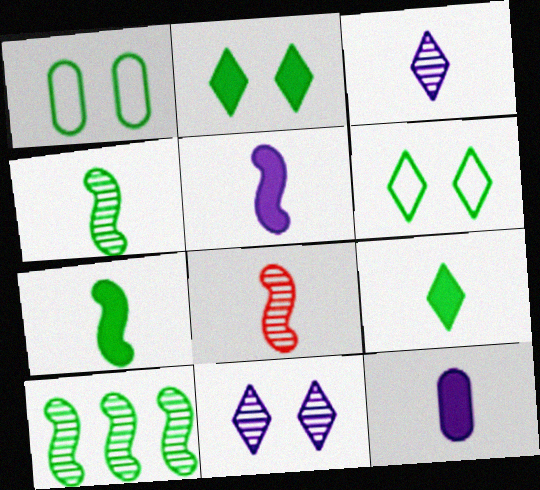[[1, 9, 10]]